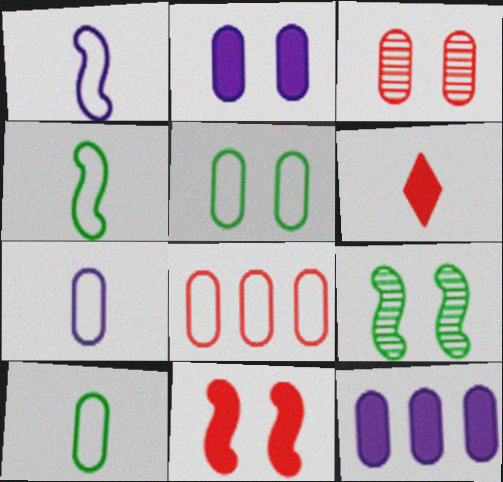[[2, 3, 5], 
[3, 10, 12], 
[5, 7, 8]]